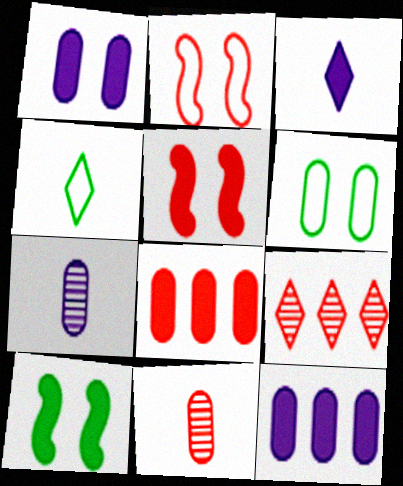[[3, 8, 10], 
[6, 7, 8], 
[6, 11, 12]]